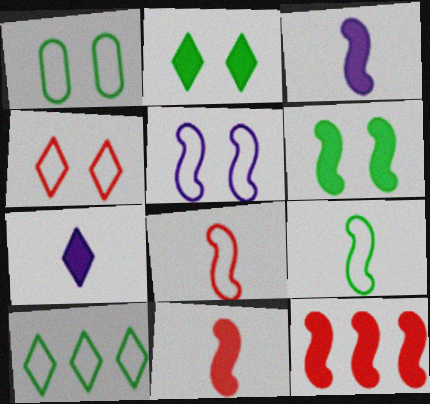[[1, 4, 5], 
[1, 9, 10], 
[3, 6, 12]]